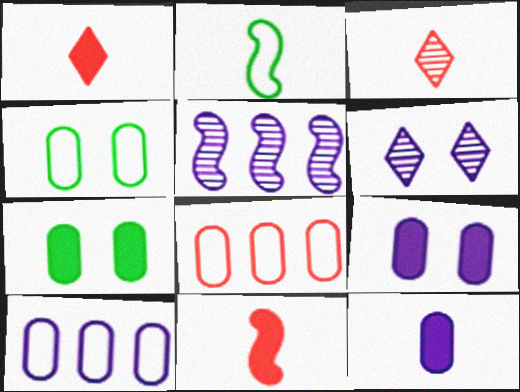[[1, 4, 5], 
[2, 3, 12]]